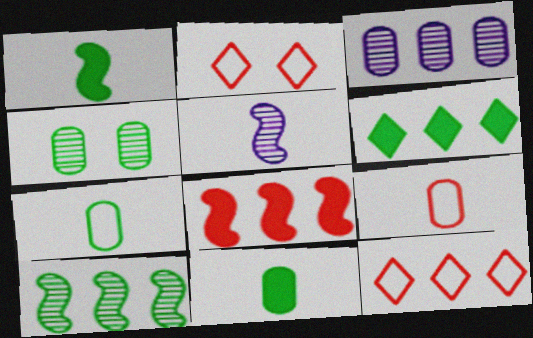[[1, 2, 3]]